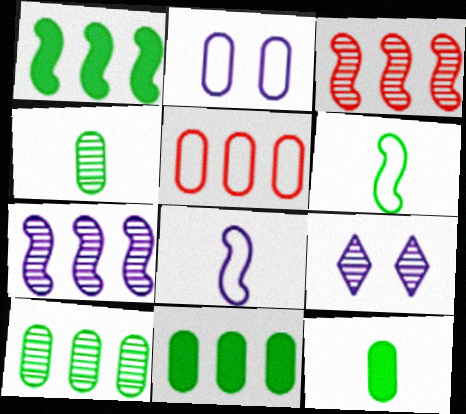[[3, 4, 9]]